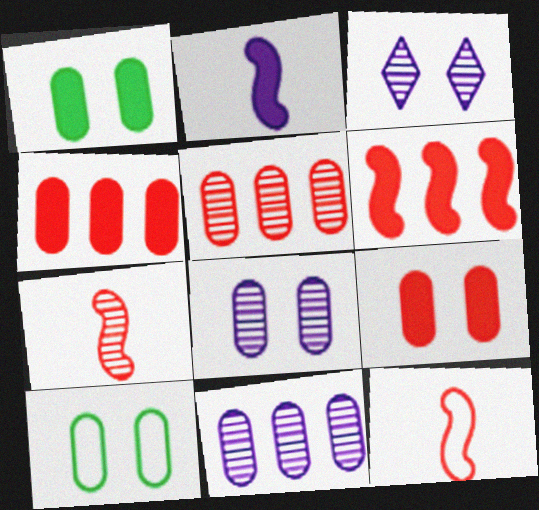[[8, 9, 10]]